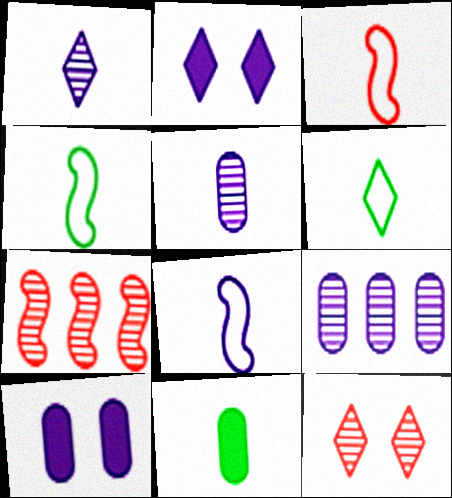[[1, 3, 11], 
[2, 8, 9], 
[3, 4, 8], 
[6, 7, 10]]